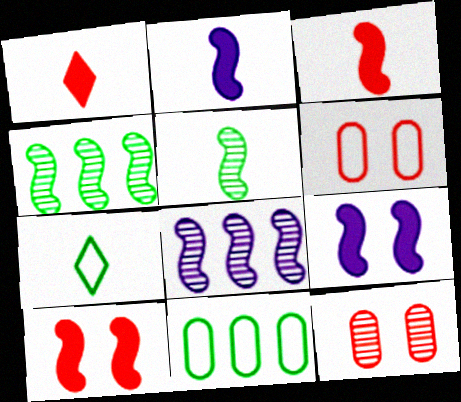[]